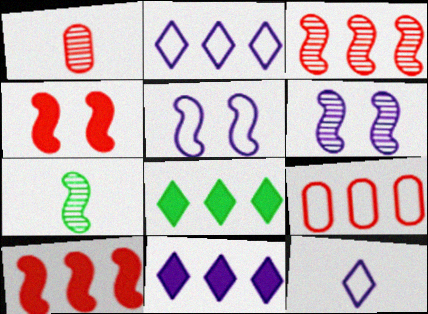[[1, 5, 8], 
[3, 6, 7], 
[5, 7, 10]]